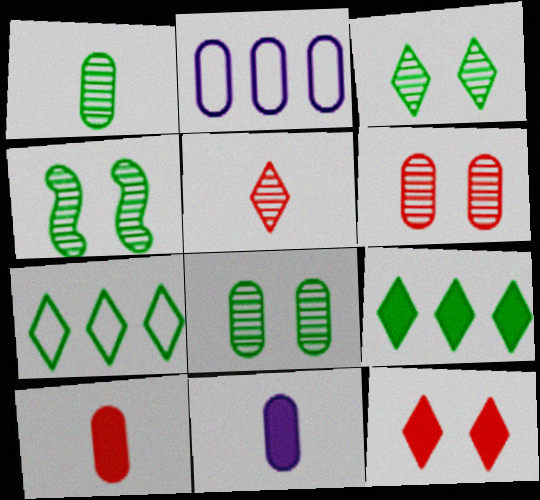[[2, 8, 10], 
[3, 4, 8]]